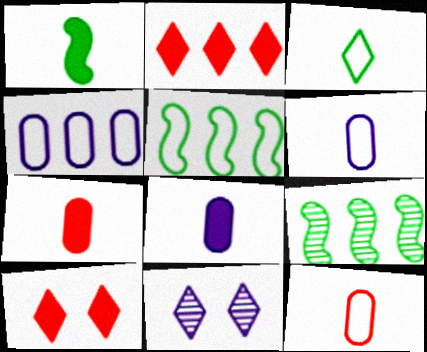[[2, 3, 11], 
[2, 4, 9], 
[5, 7, 11], 
[6, 9, 10]]